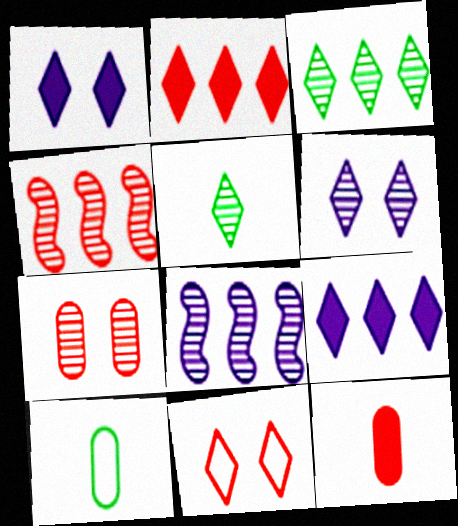[[1, 4, 10], 
[4, 11, 12], 
[5, 7, 8], 
[5, 9, 11]]